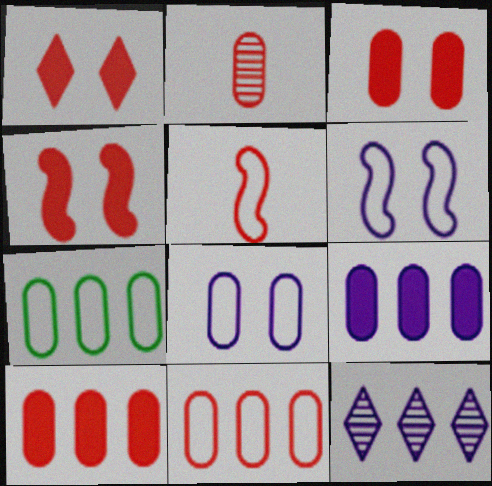[[1, 3, 4], 
[2, 3, 11]]